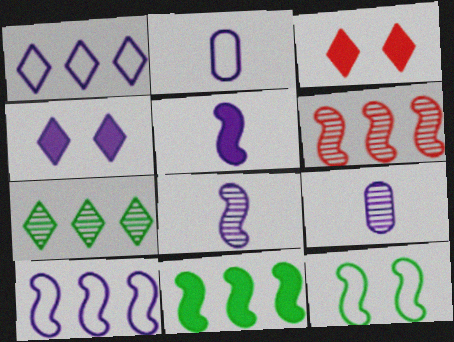[[4, 9, 10], 
[5, 6, 12], 
[6, 10, 11]]